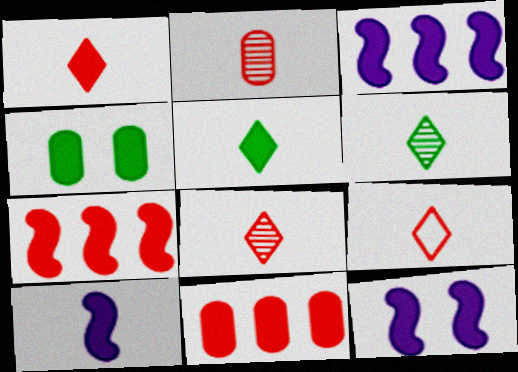[[1, 3, 4], 
[1, 8, 9], 
[3, 10, 12], 
[5, 11, 12]]